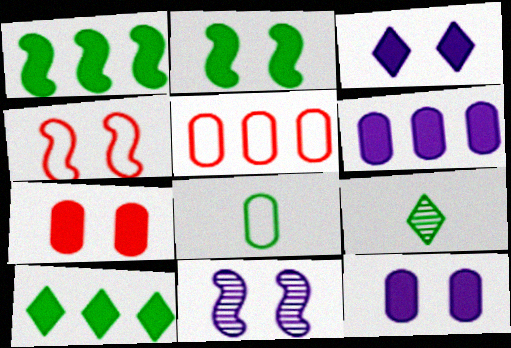[[2, 3, 7], 
[2, 4, 11], 
[4, 6, 9]]